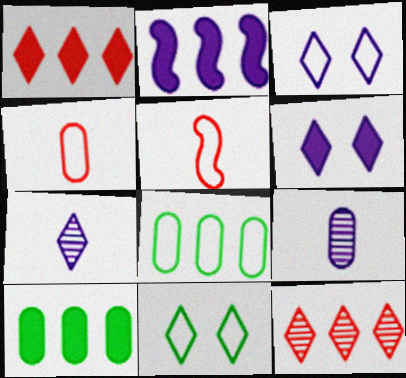[[1, 2, 10], 
[1, 7, 11], 
[2, 3, 9], 
[2, 8, 12], 
[3, 5, 8]]